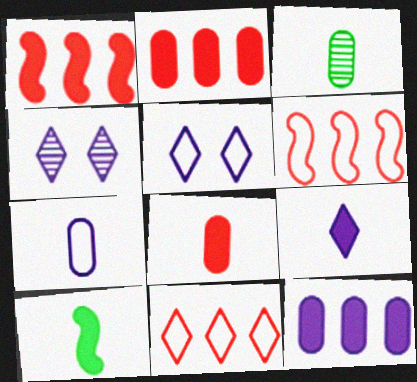[[1, 3, 5], 
[3, 7, 8], 
[8, 9, 10]]